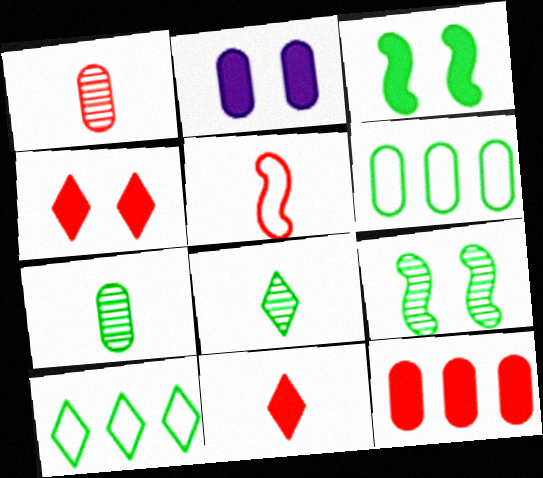[[1, 2, 6], 
[1, 5, 11], 
[2, 3, 4], 
[3, 6, 8], 
[3, 7, 10]]